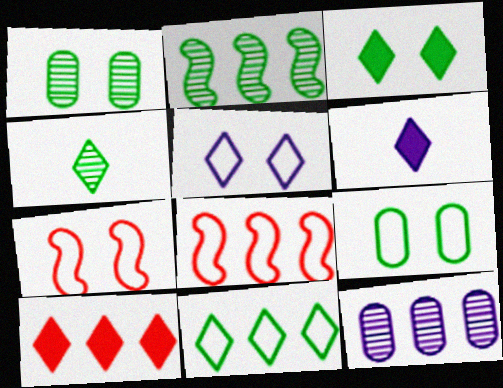[[1, 2, 4], 
[1, 6, 8], 
[3, 4, 11], 
[3, 6, 10], 
[4, 5, 10], 
[5, 7, 9]]